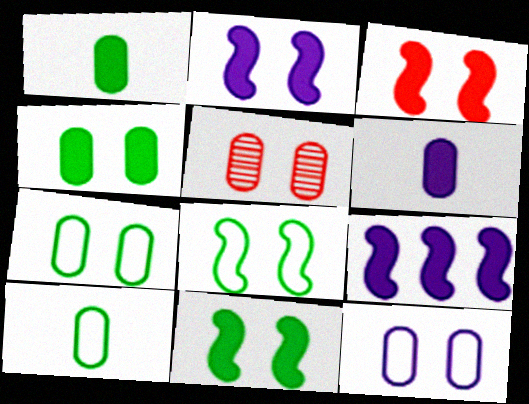[[2, 3, 11], 
[4, 5, 12]]